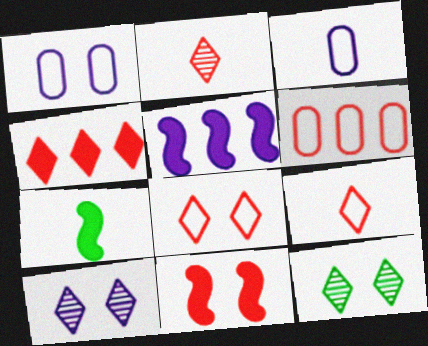[[1, 11, 12], 
[2, 3, 7], 
[2, 4, 8], 
[2, 6, 11], 
[3, 5, 10], 
[5, 7, 11], 
[6, 7, 10]]